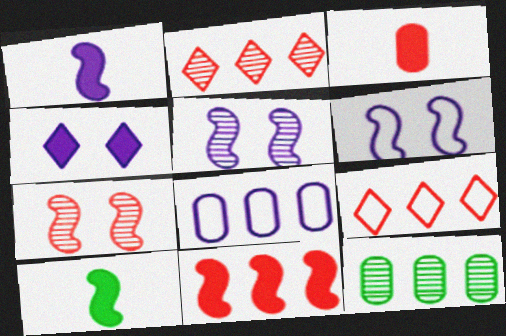[[3, 7, 9]]